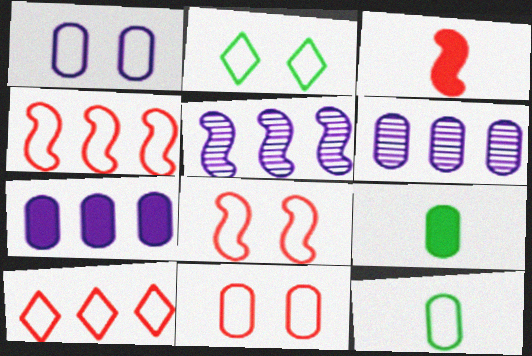[[1, 2, 8], 
[2, 3, 6], 
[6, 9, 11]]